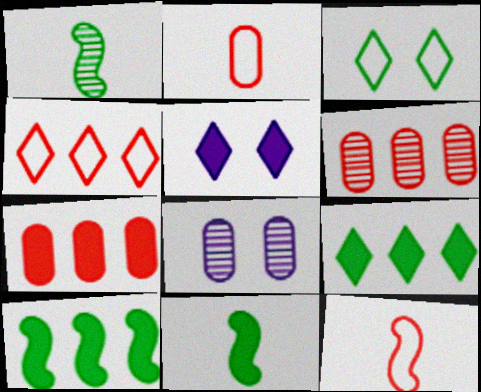[[4, 8, 11], 
[5, 7, 11], 
[8, 9, 12]]